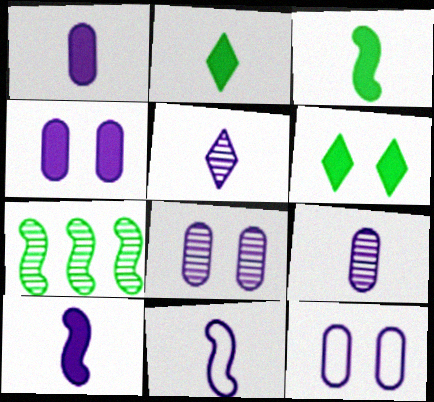[[1, 5, 11], 
[4, 8, 12]]